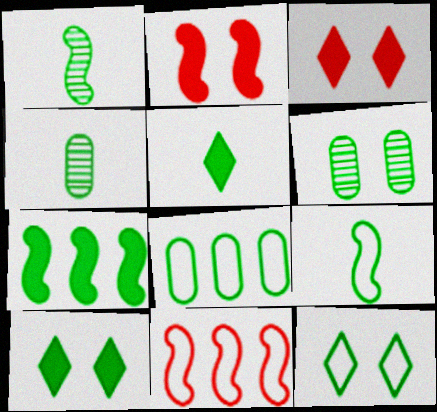[[1, 8, 10], 
[4, 5, 9], 
[4, 7, 12], 
[8, 9, 12]]